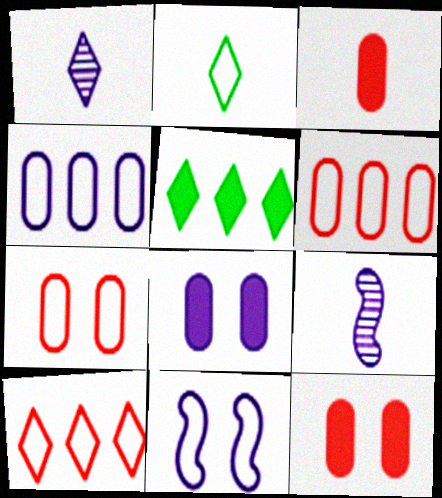[[2, 3, 9], 
[2, 6, 11], 
[5, 7, 9]]